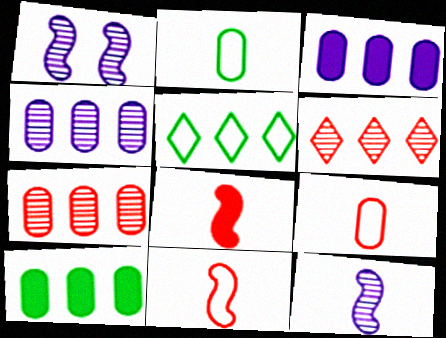[]